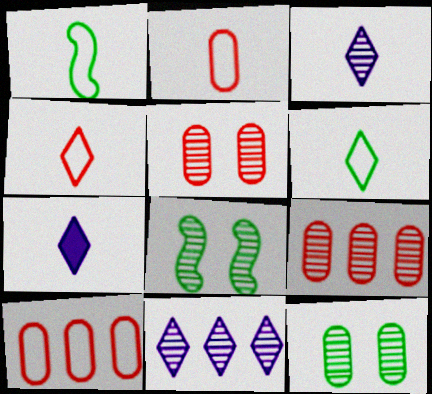[[3, 8, 9], 
[7, 8, 10]]